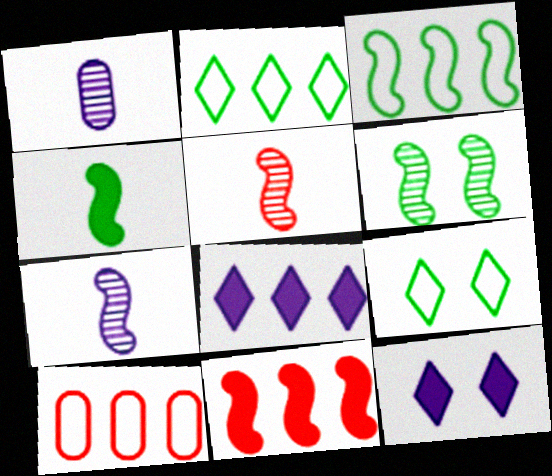[[1, 9, 11], 
[3, 4, 6]]